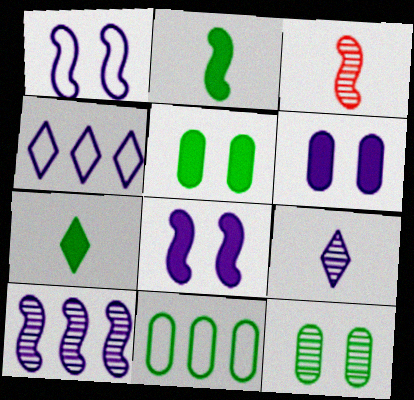[[3, 4, 5]]